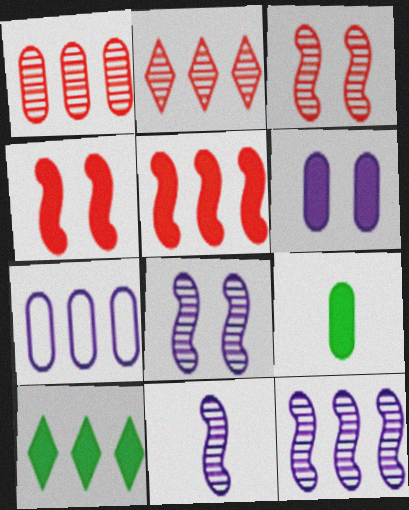[[8, 11, 12]]